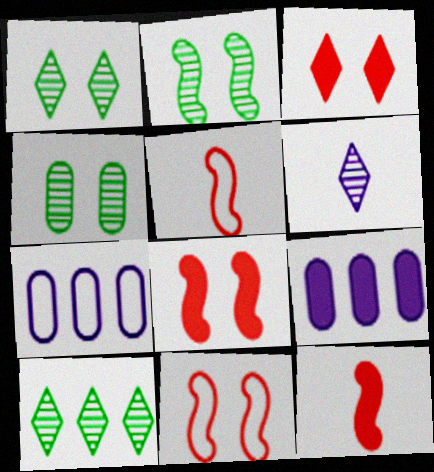[[1, 2, 4], 
[1, 5, 9], 
[1, 7, 12]]